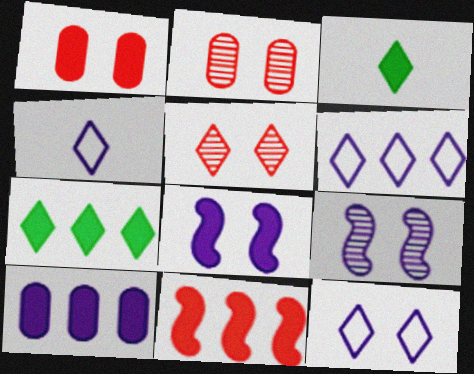[[3, 5, 6], 
[4, 5, 7], 
[4, 6, 12], 
[4, 9, 10], 
[7, 10, 11]]